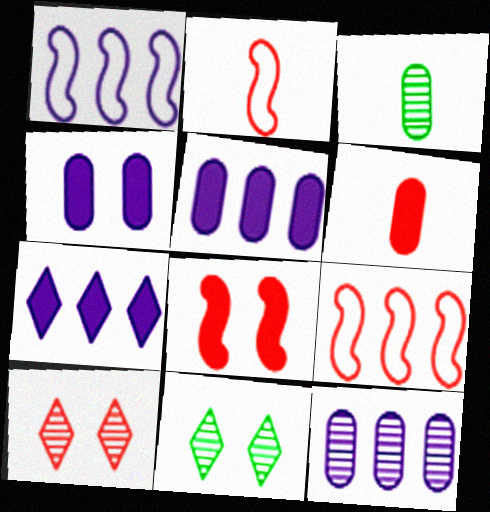[[1, 6, 11], 
[1, 7, 12], 
[2, 5, 11], 
[6, 9, 10]]